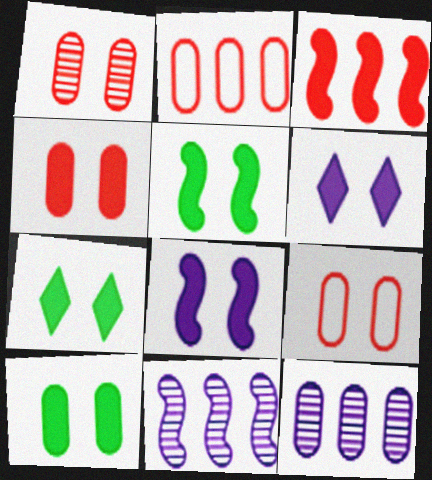[[1, 4, 9], 
[4, 5, 6], 
[4, 7, 8], 
[5, 7, 10]]